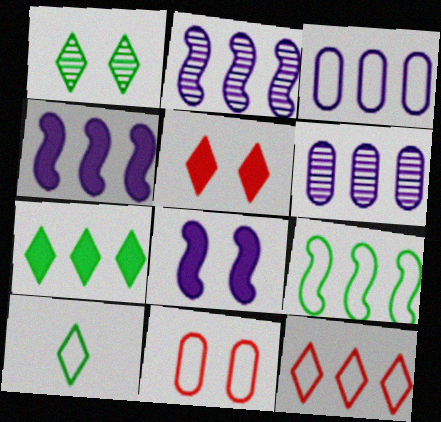[[1, 7, 10], 
[1, 8, 11], 
[3, 9, 12]]